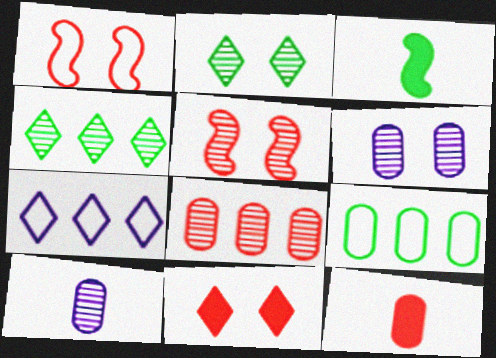[[2, 3, 9], 
[2, 5, 6], 
[4, 5, 10], 
[6, 9, 12]]